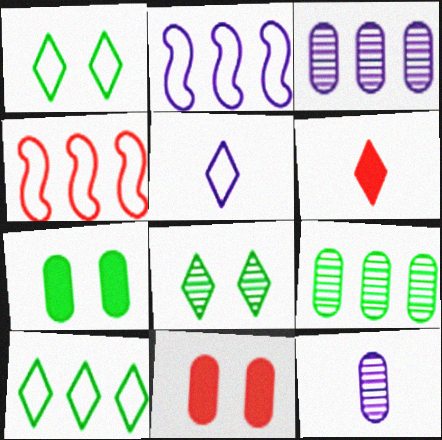[]